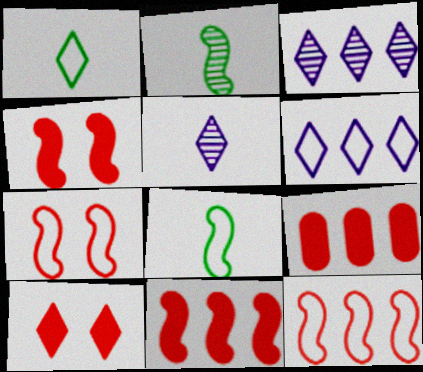[[1, 3, 10]]